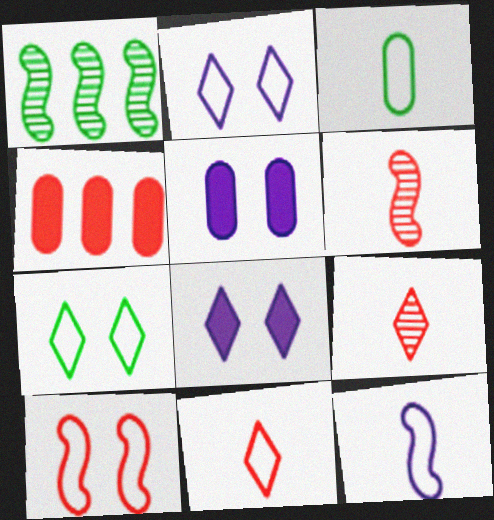[[1, 5, 11], 
[3, 11, 12], 
[4, 9, 10]]